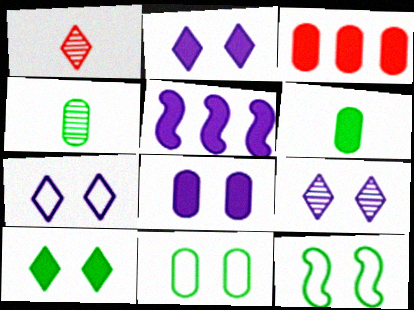[[1, 5, 11], 
[2, 7, 9], 
[3, 6, 8]]